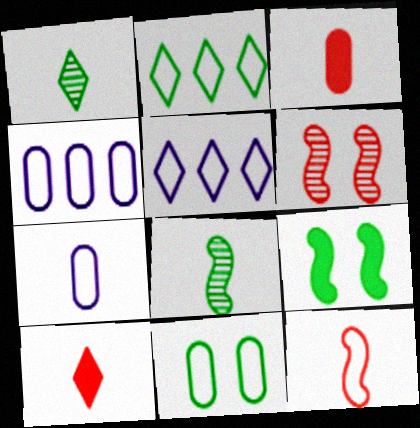[[5, 11, 12], 
[7, 8, 10]]